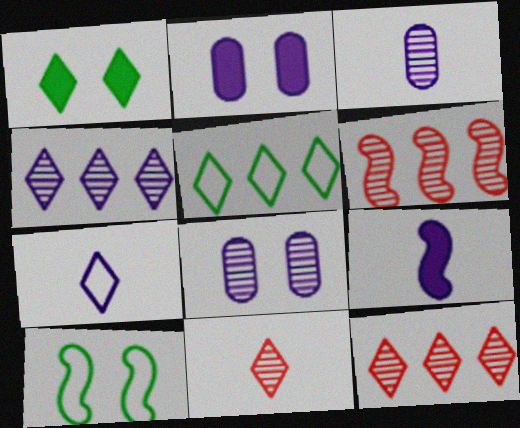[[1, 7, 12], 
[3, 7, 9], 
[6, 9, 10]]